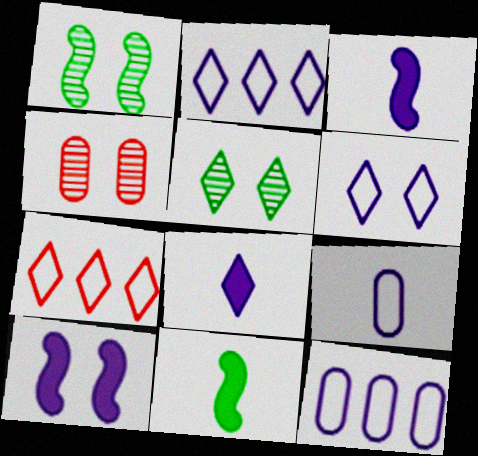[[2, 4, 11], 
[5, 7, 8]]